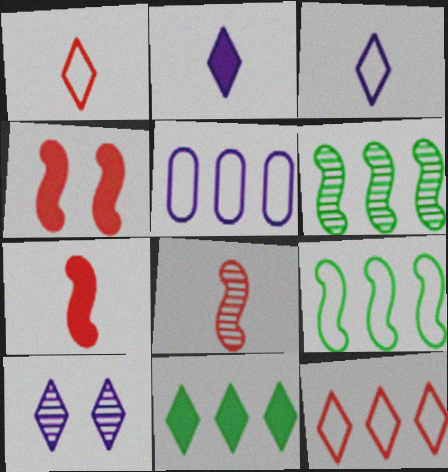[[1, 10, 11], 
[5, 9, 12]]